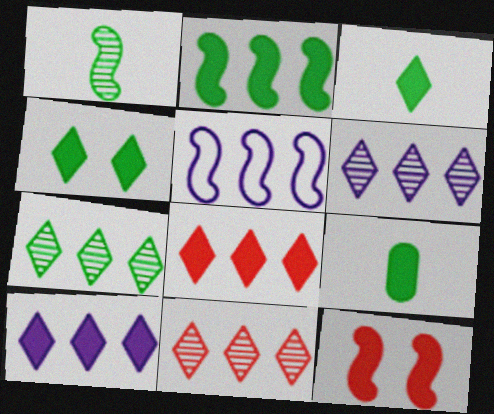[[1, 5, 12], 
[2, 4, 9], 
[6, 7, 11], 
[9, 10, 12]]